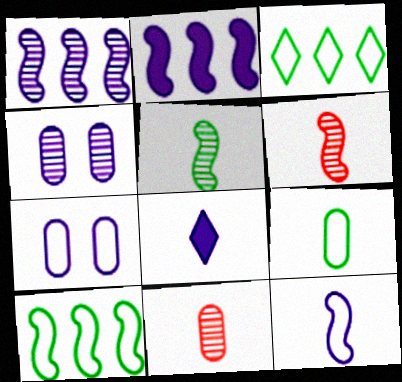[[1, 7, 8], 
[6, 8, 9]]